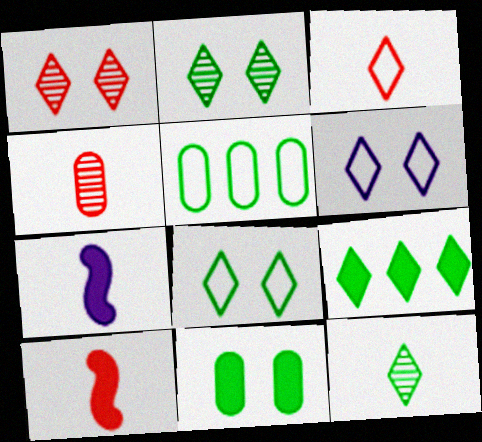[[1, 5, 7], 
[3, 4, 10], 
[8, 9, 12]]